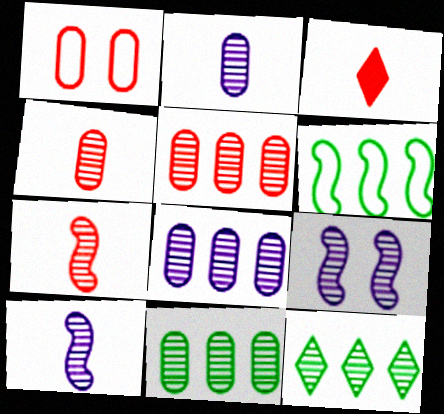[[4, 9, 12], 
[5, 8, 11]]